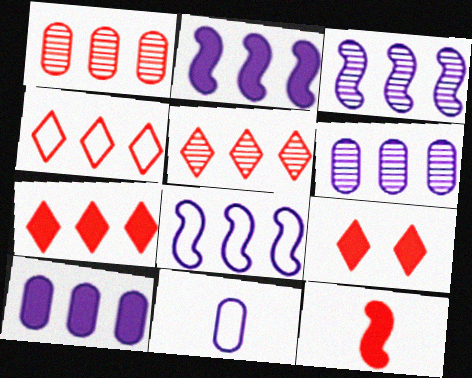[[2, 3, 8], 
[4, 5, 7]]